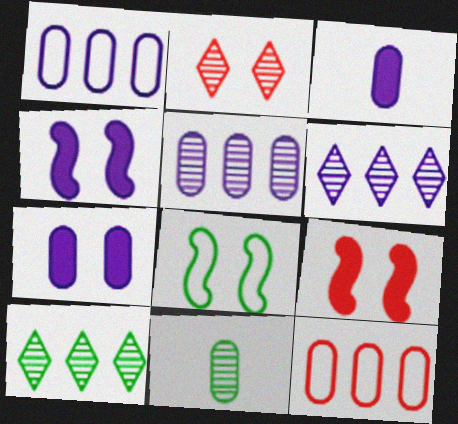[[2, 7, 8], 
[7, 11, 12]]